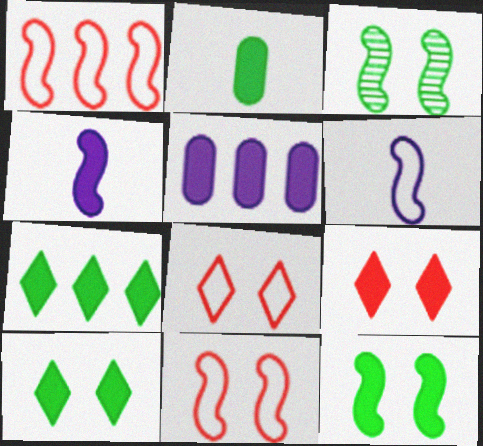[[1, 3, 4], 
[2, 7, 12]]